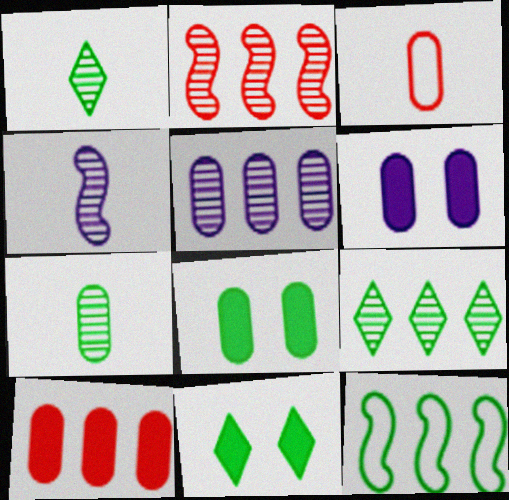[[1, 8, 12], 
[2, 5, 9], 
[3, 5, 8], 
[7, 11, 12]]